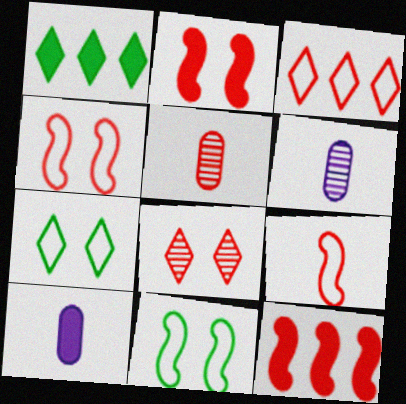[[1, 2, 10], 
[1, 4, 6], 
[2, 3, 5], 
[6, 7, 12]]